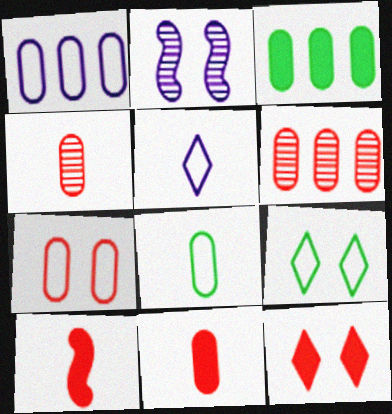[[1, 3, 6], 
[1, 7, 8], 
[6, 7, 11]]